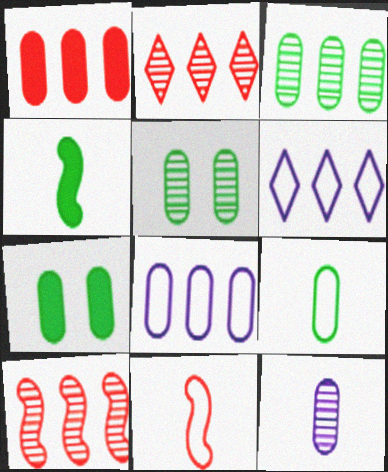[[1, 3, 8], 
[3, 7, 9]]